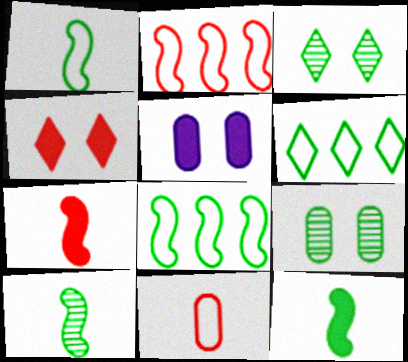[[1, 10, 12], 
[6, 9, 12]]